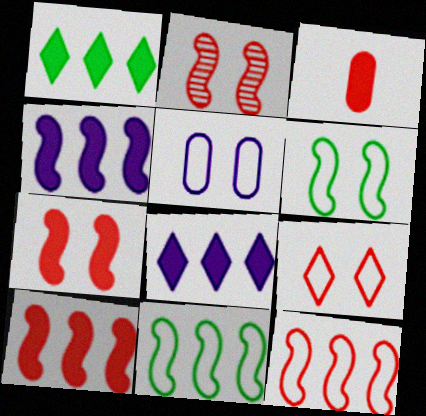[[5, 6, 9]]